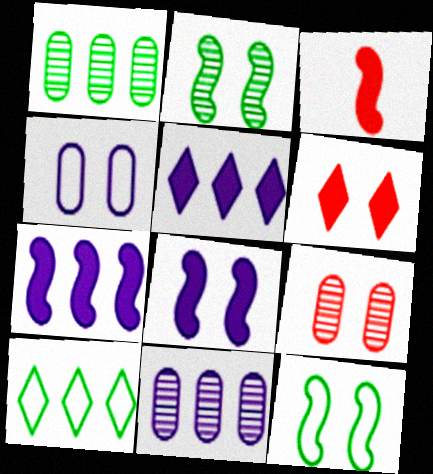[[2, 4, 6]]